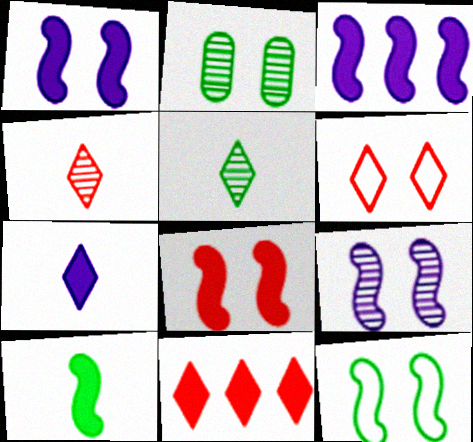[[1, 2, 6], 
[3, 8, 10], 
[4, 6, 11], 
[8, 9, 12]]